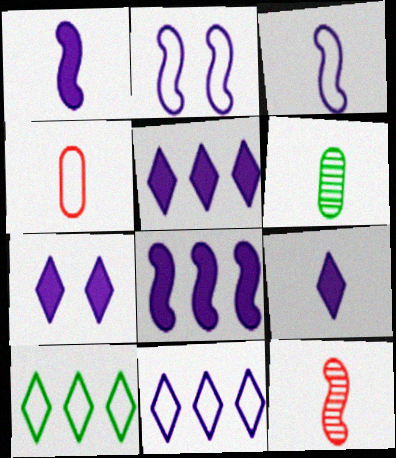[[2, 4, 10], 
[5, 7, 9]]